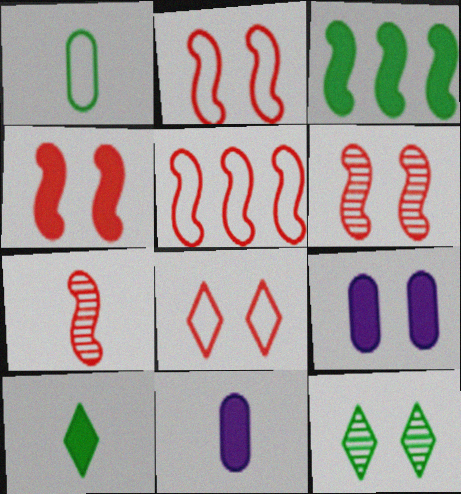[[1, 3, 12], 
[2, 4, 6], 
[2, 9, 12], 
[4, 5, 7], 
[5, 11, 12]]